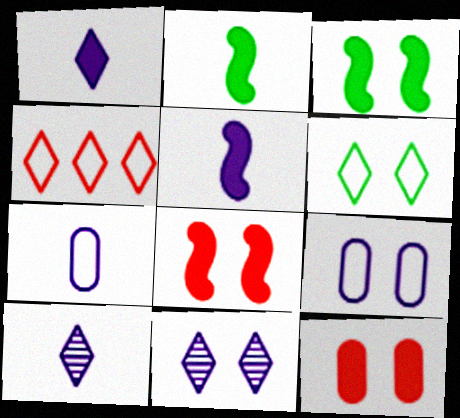[[5, 7, 10]]